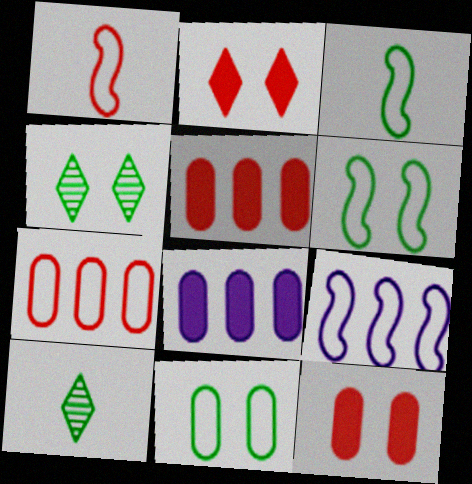[[1, 4, 8], 
[1, 6, 9], 
[9, 10, 12]]